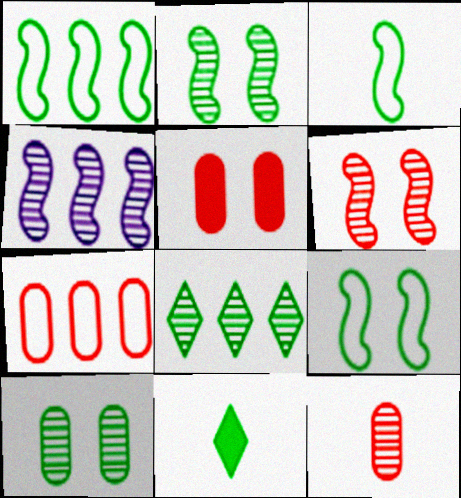[[1, 3, 9], 
[1, 10, 11], 
[5, 7, 12]]